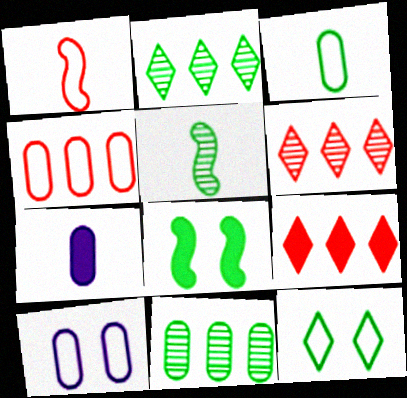[[2, 3, 8], 
[3, 4, 10], 
[5, 9, 10], 
[7, 8, 9]]